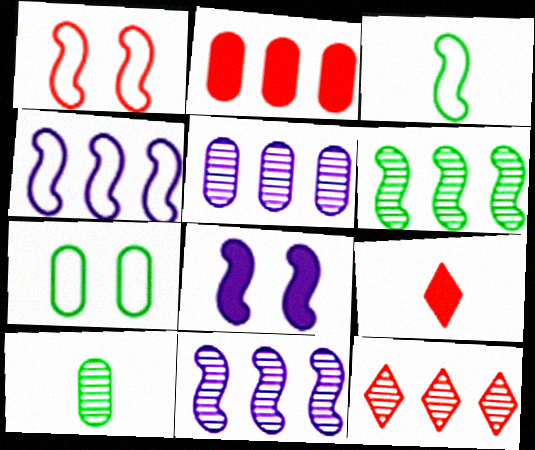[[1, 3, 4], 
[5, 6, 12], 
[7, 9, 11]]